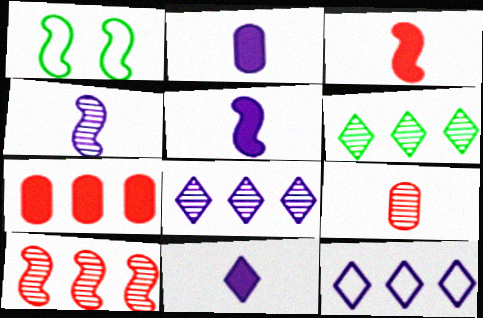[[1, 5, 10], 
[2, 5, 11]]